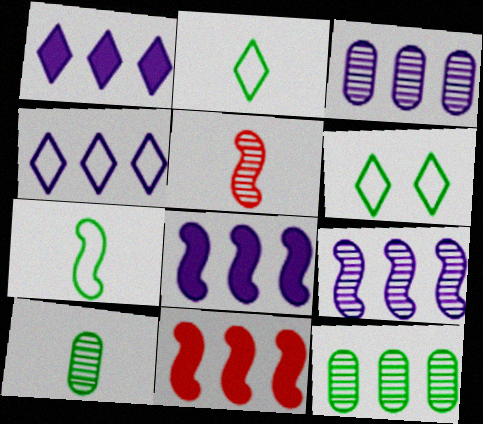[[3, 4, 8], 
[4, 11, 12]]